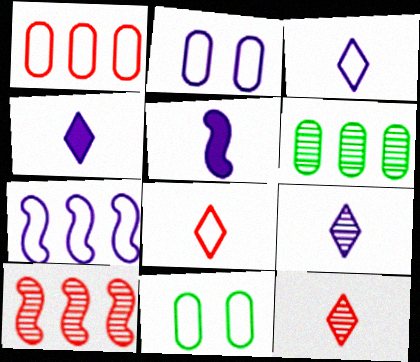[[2, 3, 7], 
[3, 4, 9], 
[4, 10, 11], 
[7, 8, 11]]